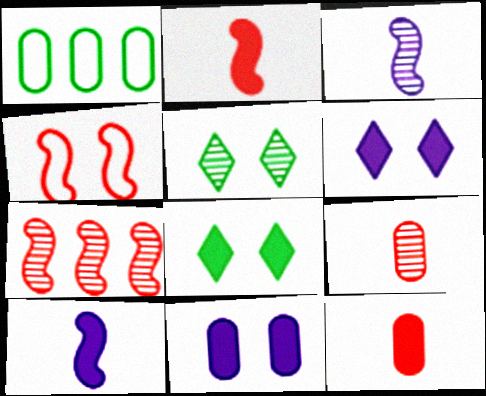[[1, 9, 11], 
[2, 4, 7], 
[4, 5, 11]]